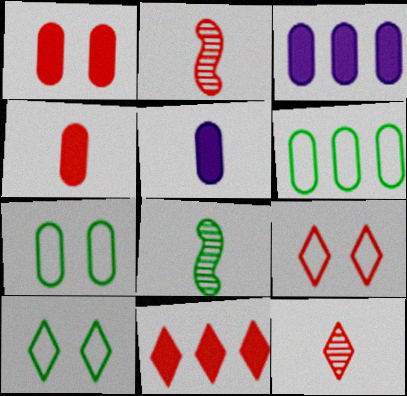[[2, 3, 10], 
[3, 8, 9], 
[9, 11, 12]]